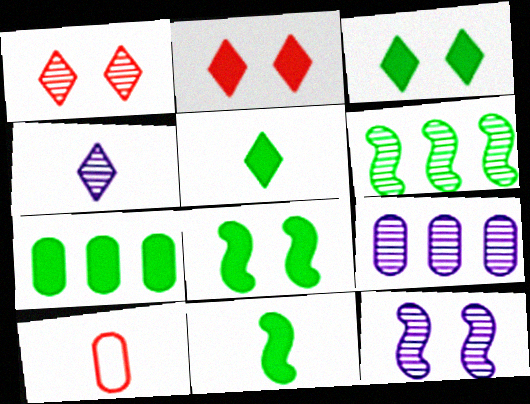[[3, 7, 11], 
[4, 9, 12], 
[4, 10, 11], 
[5, 7, 8]]